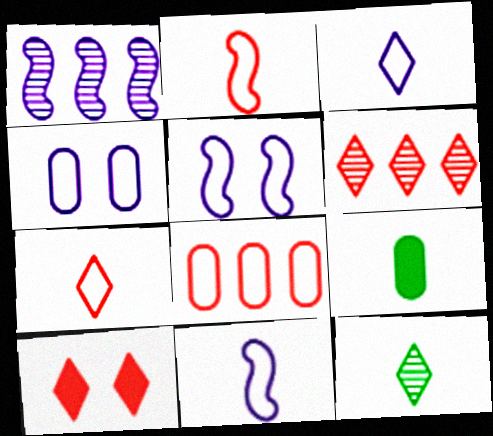[[5, 6, 9], 
[6, 7, 10]]